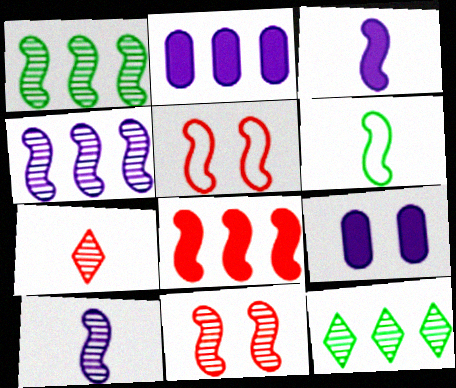[[1, 3, 5], 
[1, 10, 11]]